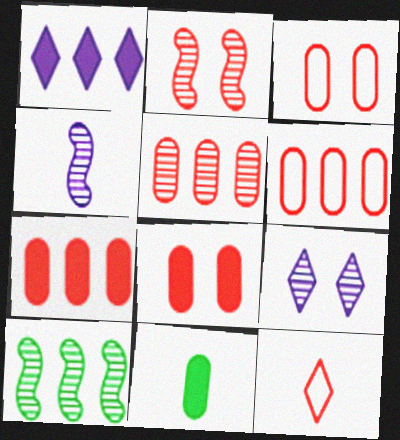[[1, 6, 10], 
[2, 4, 10], 
[2, 7, 12], 
[4, 11, 12], 
[5, 6, 7]]